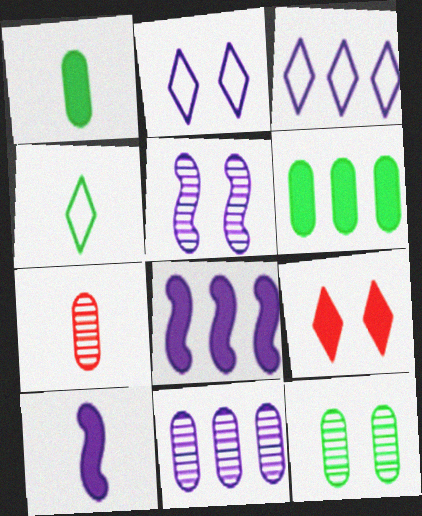[[1, 8, 9], 
[2, 10, 11], 
[3, 8, 11], 
[4, 7, 10], 
[6, 9, 10], 
[7, 11, 12]]